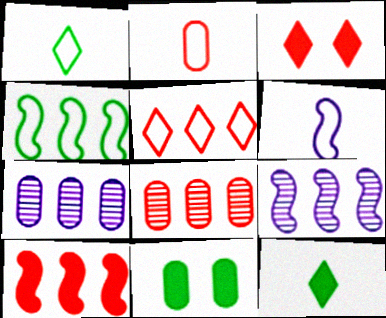[[1, 2, 6], 
[2, 7, 11], 
[4, 9, 10], 
[5, 8, 10]]